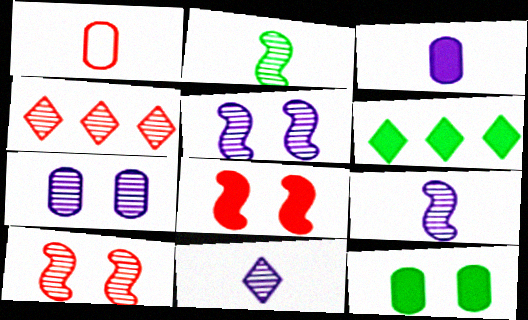[[1, 4, 8], 
[1, 5, 6], 
[2, 4, 7], 
[3, 6, 8]]